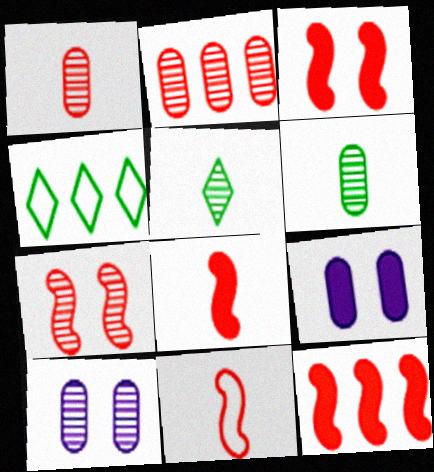[[2, 6, 10], 
[3, 8, 12], 
[4, 8, 10], 
[7, 11, 12]]